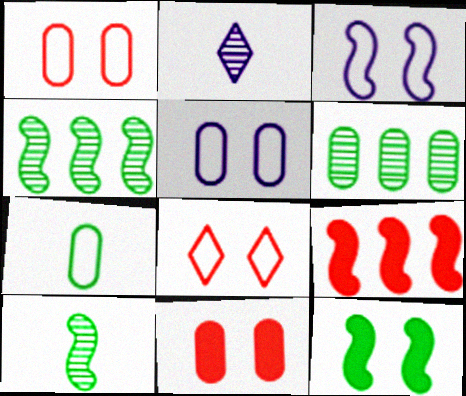[[3, 9, 10]]